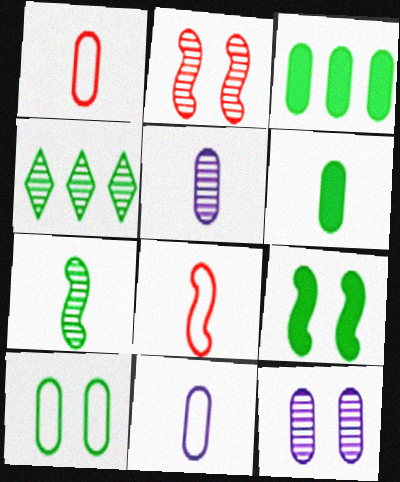[[1, 3, 12], 
[1, 5, 6], 
[2, 4, 5]]